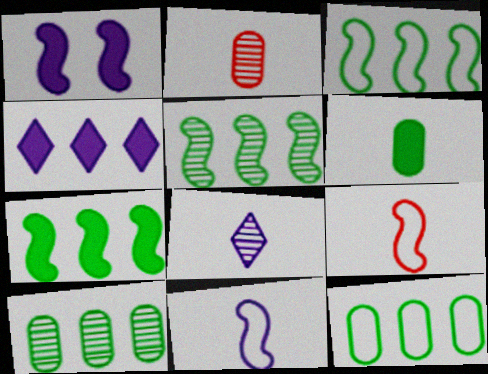[[1, 5, 9], 
[3, 5, 7], 
[6, 8, 9]]